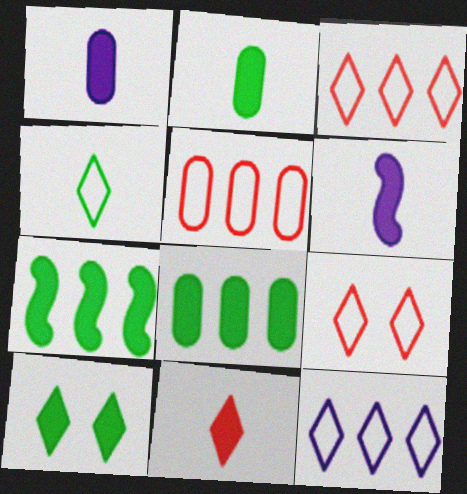[[2, 6, 11], 
[2, 7, 10], 
[4, 9, 12]]